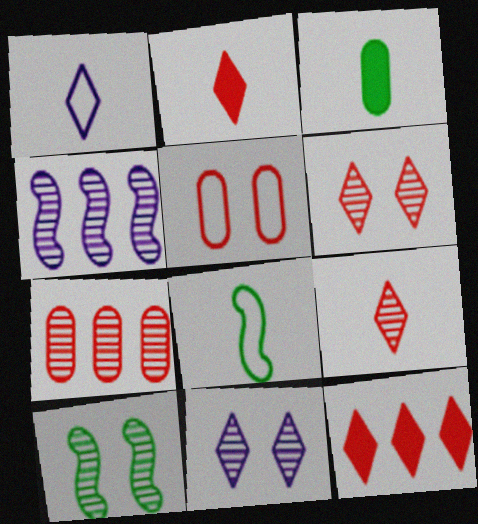[]